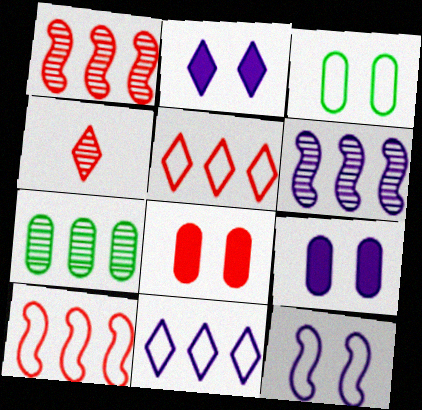[[4, 8, 10]]